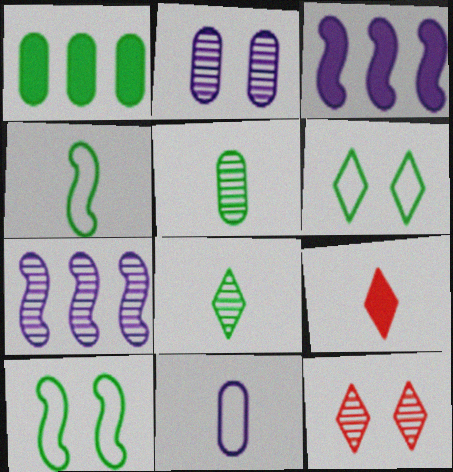[[1, 8, 10], 
[5, 7, 12]]